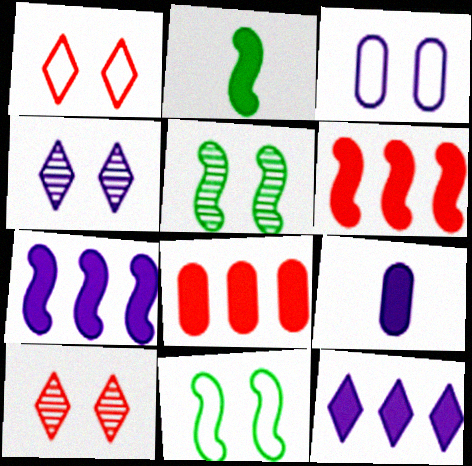[[1, 3, 11]]